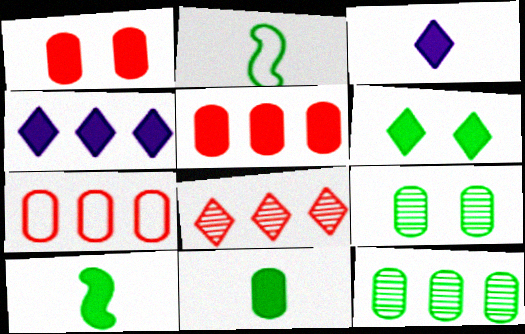[[1, 4, 10], 
[2, 6, 12]]